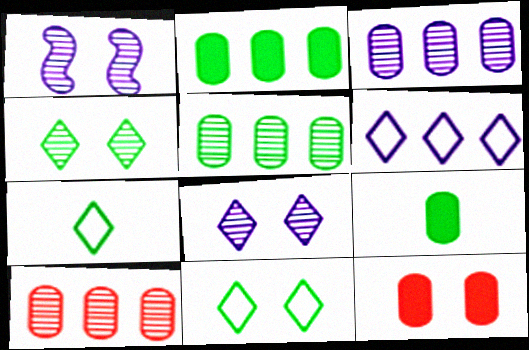[[1, 11, 12], 
[3, 5, 10]]